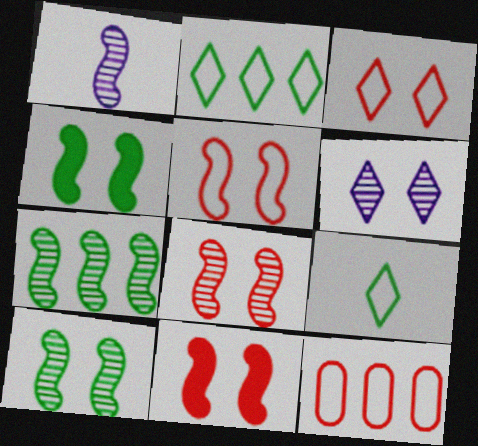[[1, 7, 8], 
[5, 8, 11]]